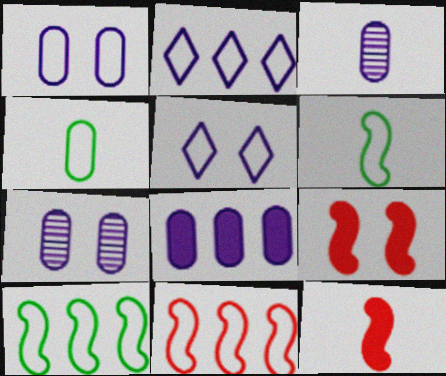[[1, 3, 8], 
[4, 5, 11]]